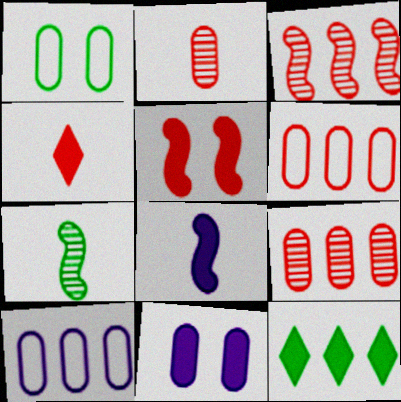[[1, 7, 12], 
[3, 10, 12]]